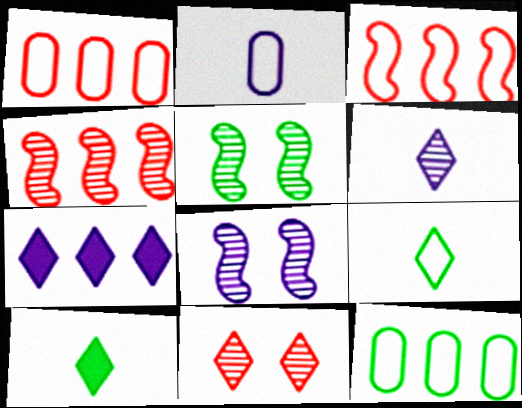[[1, 8, 10], 
[2, 7, 8], 
[4, 7, 12], 
[5, 10, 12], 
[7, 9, 11]]